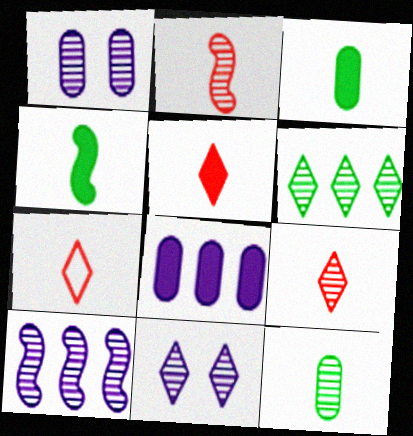[[1, 2, 6], 
[5, 7, 9], 
[6, 9, 11]]